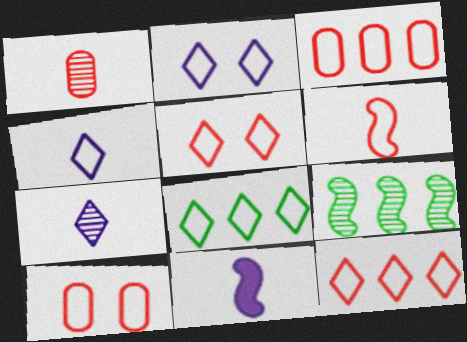[[3, 5, 6], 
[4, 5, 8], 
[6, 10, 12]]